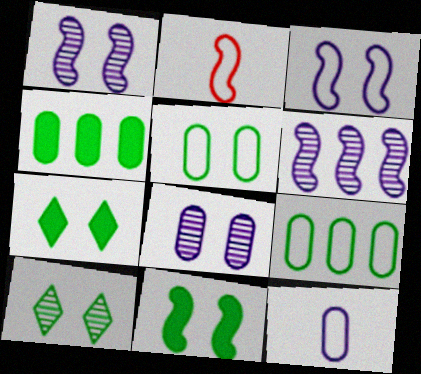[[2, 6, 11], 
[5, 10, 11]]